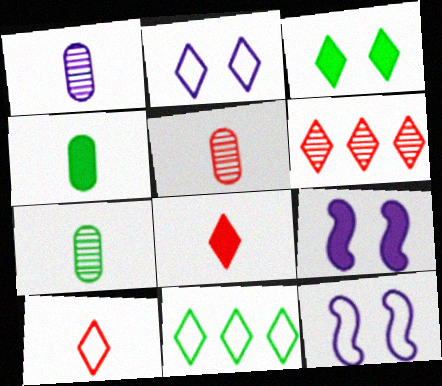[[1, 5, 7], 
[2, 10, 11], 
[4, 6, 12], 
[5, 9, 11]]